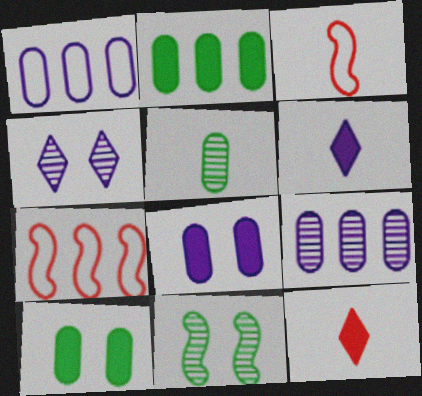[[1, 11, 12], 
[2, 3, 4], 
[3, 5, 6]]